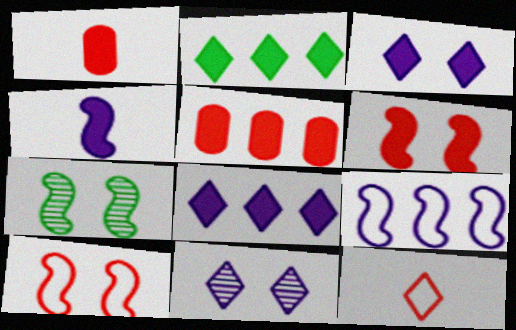[[2, 11, 12]]